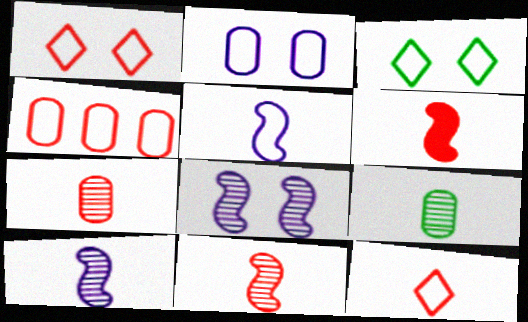[[3, 4, 5], 
[6, 7, 12]]